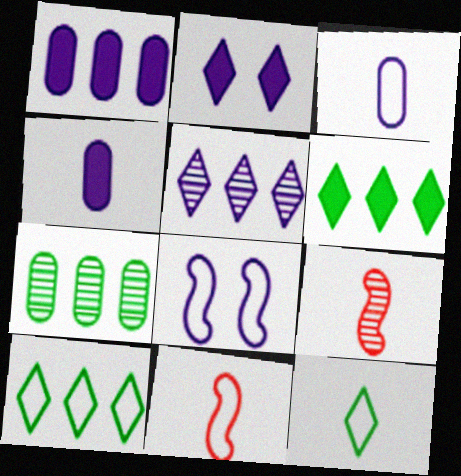[[2, 7, 11], 
[3, 11, 12], 
[4, 5, 8], 
[4, 9, 12]]